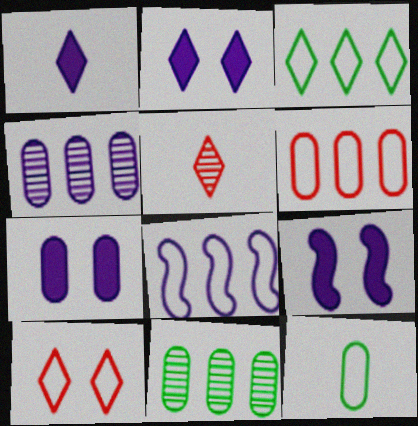[[2, 3, 5], 
[2, 7, 9], 
[3, 6, 8], 
[8, 10, 12]]